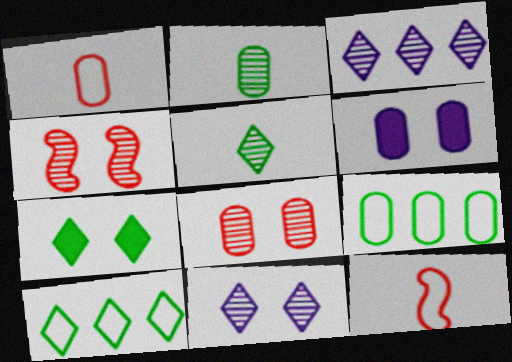[[2, 3, 4], 
[5, 7, 10]]